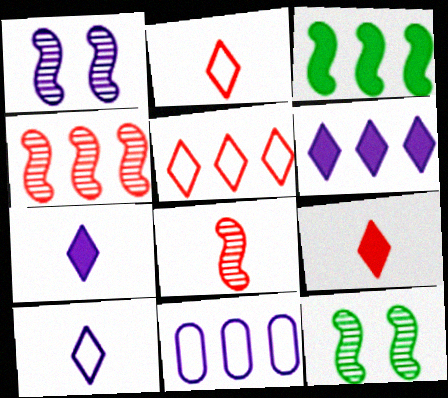[[1, 7, 11], 
[9, 11, 12]]